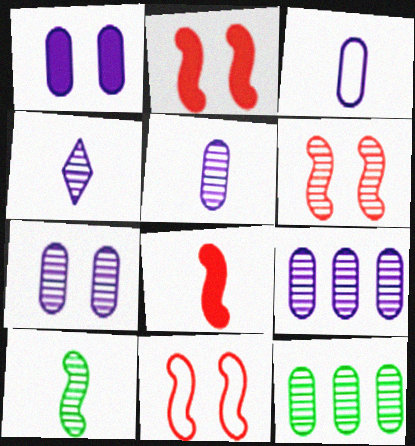[[1, 3, 9], 
[2, 6, 11], 
[4, 6, 12], 
[5, 7, 9]]